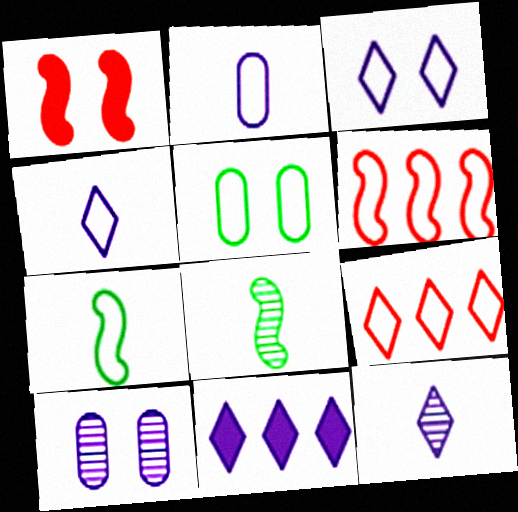[[3, 11, 12], 
[4, 5, 6]]